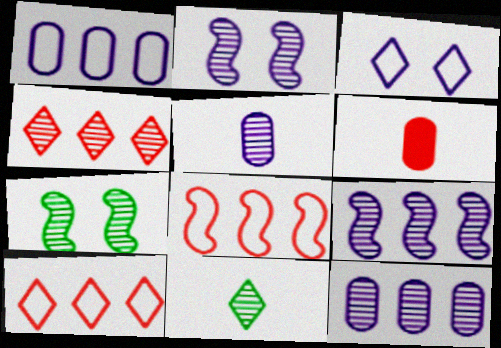[[4, 5, 7]]